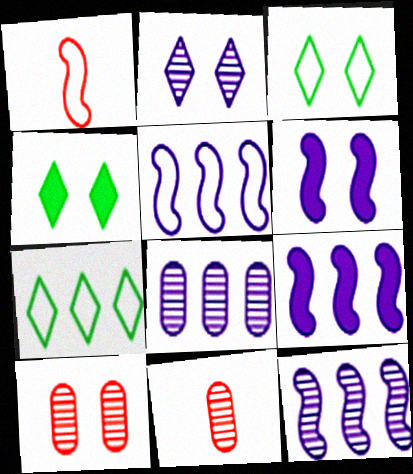[[1, 4, 8], 
[3, 6, 10], 
[3, 9, 11], 
[4, 5, 11], 
[5, 9, 12], 
[6, 7, 11]]